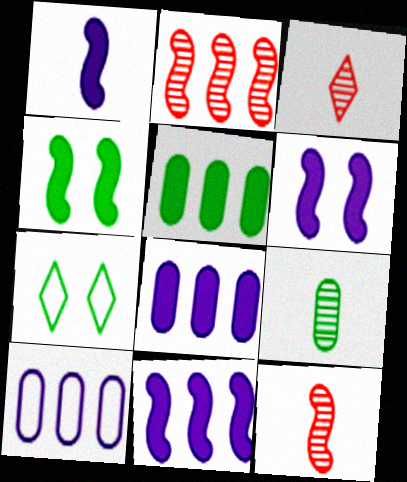[[1, 6, 11], 
[3, 4, 10], 
[7, 8, 12]]